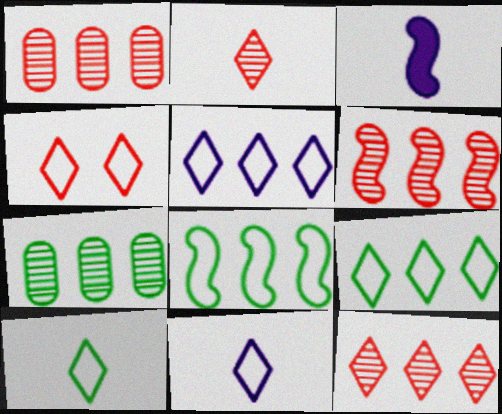[[1, 6, 12], 
[3, 4, 7], 
[4, 5, 10], 
[4, 9, 11]]